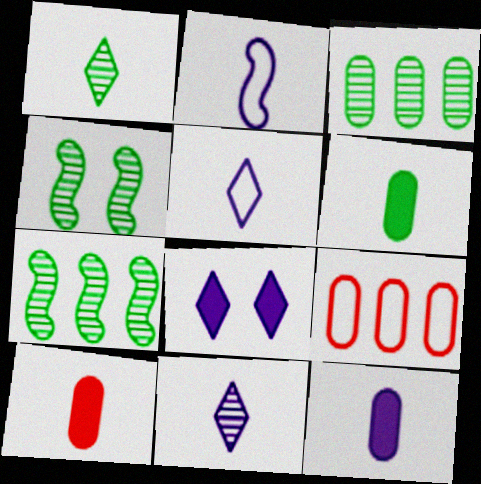[[1, 2, 10], 
[1, 3, 4], 
[2, 11, 12], 
[6, 10, 12]]